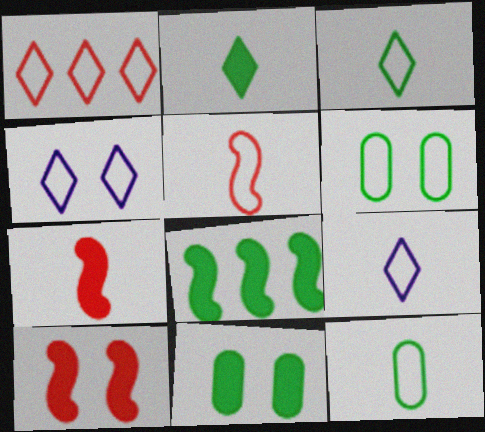[[1, 3, 4], 
[2, 8, 11], 
[5, 9, 12]]